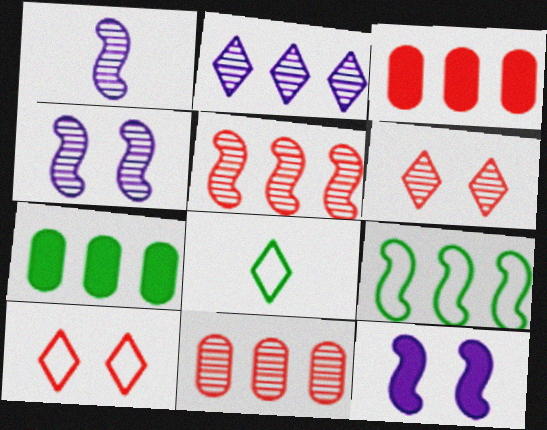[[1, 7, 10], 
[2, 3, 9], 
[3, 4, 8], 
[8, 11, 12]]